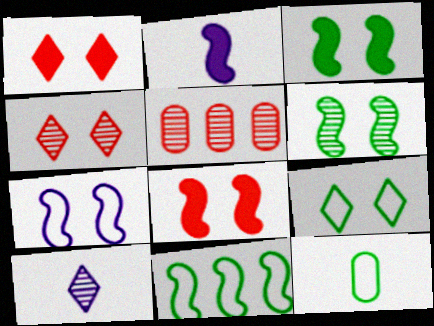[[2, 5, 9], 
[5, 6, 10], 
[6, 7, 8], 
[9, 11, 12]]